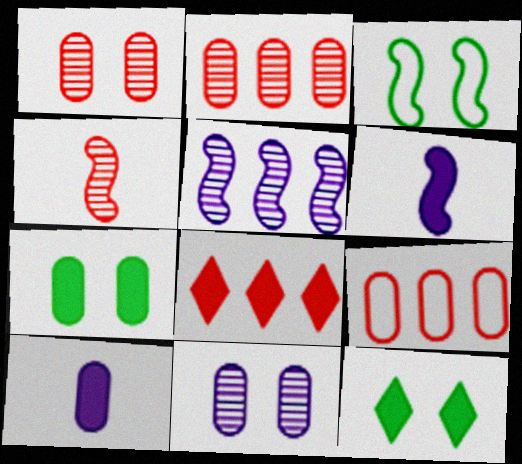[[6, 7, 8]]